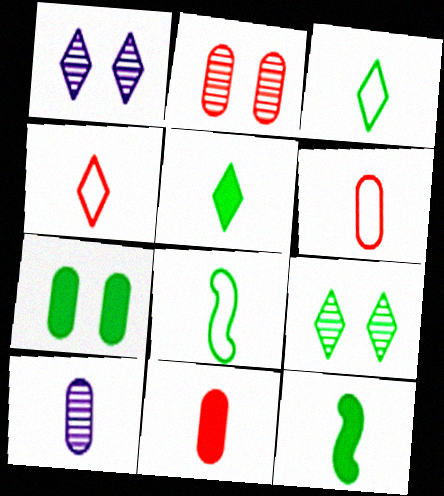[[4, 10, 12]]